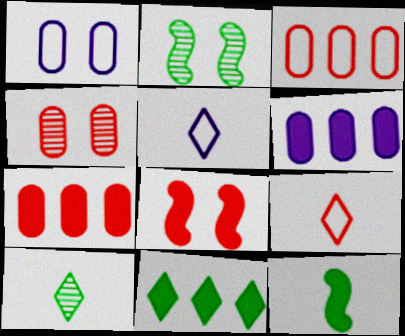[[2, 5, 7], 
[2, 6, 9]]